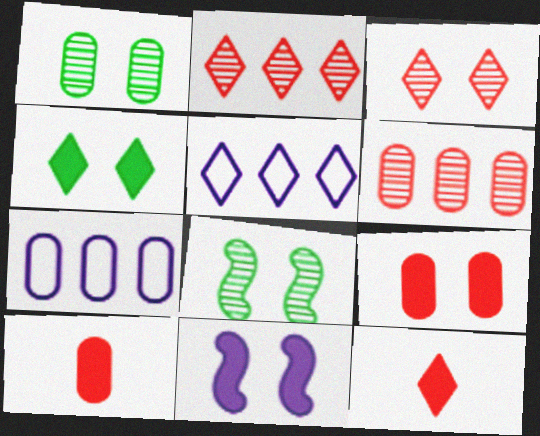[[1, 7, 10], 
[4, 9, 11], 
[5, 8, 10], 
[7, 8, 12]]